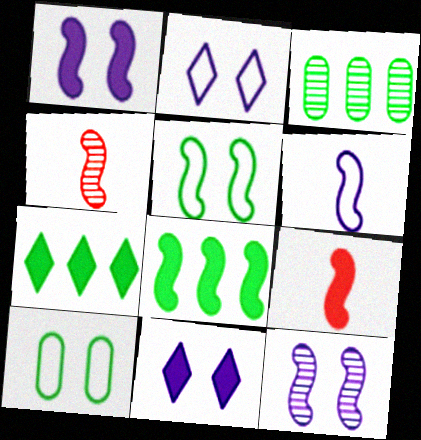[[1, 8, 9], 
[2, 3, 9]]